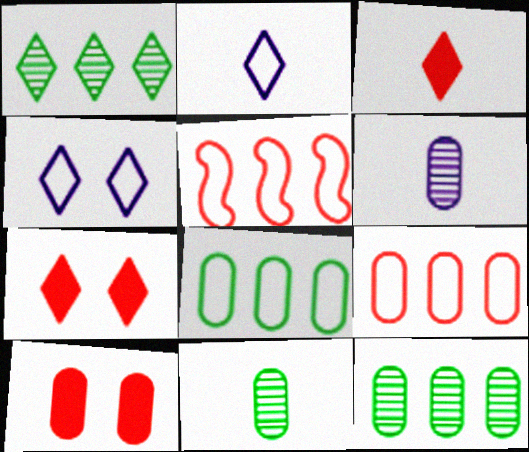[[1, 2, 7], 
[1, 3, 4], 
[6, 8, 10]]